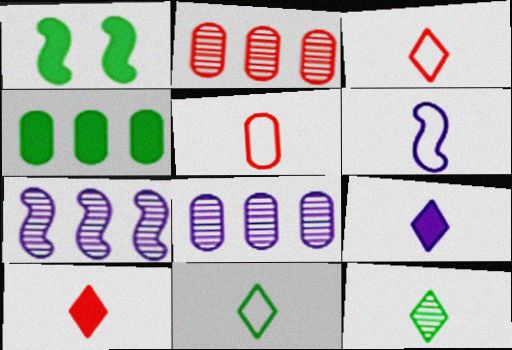[[1, 3, 8], 
[3, 9, 12], 
[5, 6, 11]]